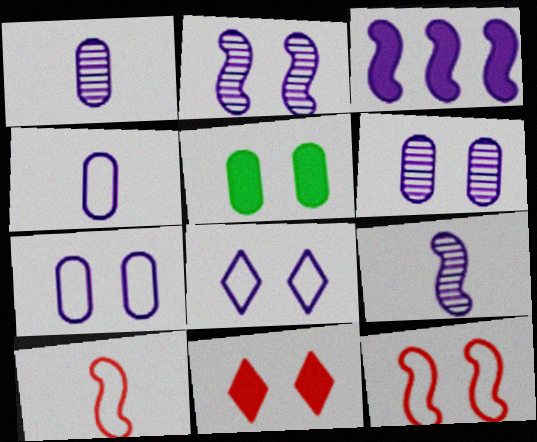[[1, 3, 8]]